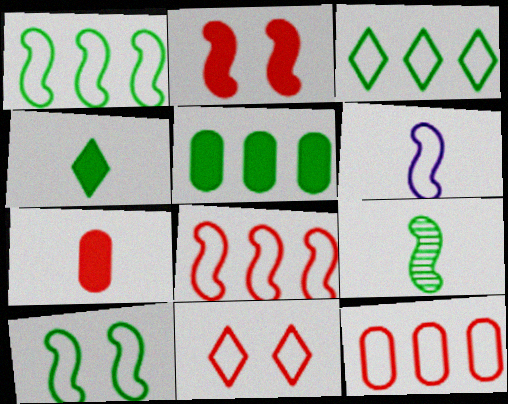[[6, 8, 10]]